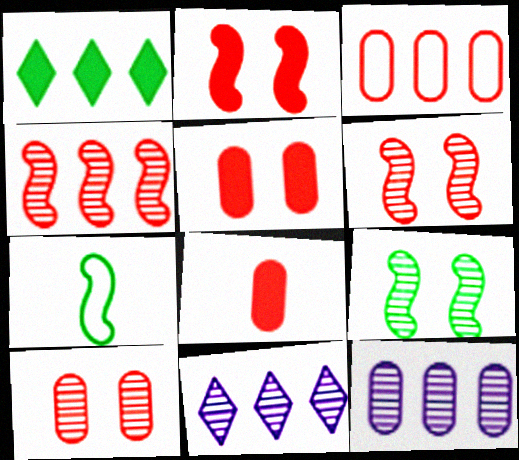[[3, 8, 10], 
[5, 7, 11]]